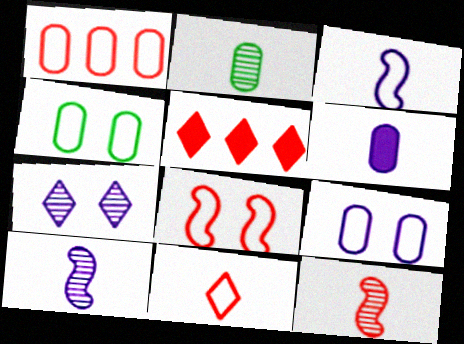[[1, 8, 11], 
[4, 5, 10]]